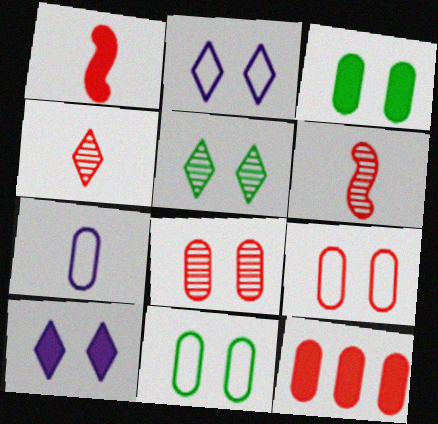[]